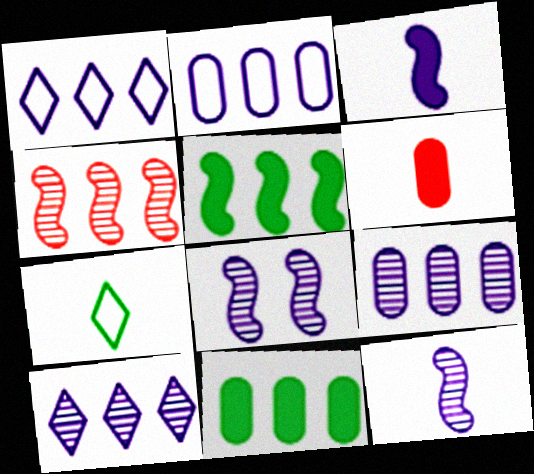[[1, 4, 11], 
[6, 7, 12]]